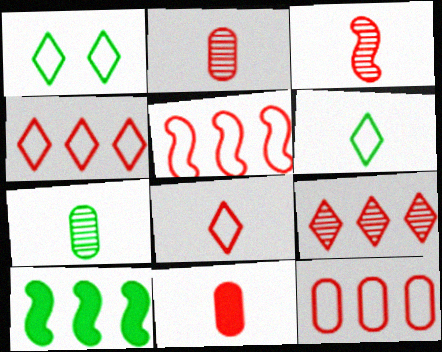[[1, 7, 10], 
[3, 8, 11], 
[4, 5, 12]]